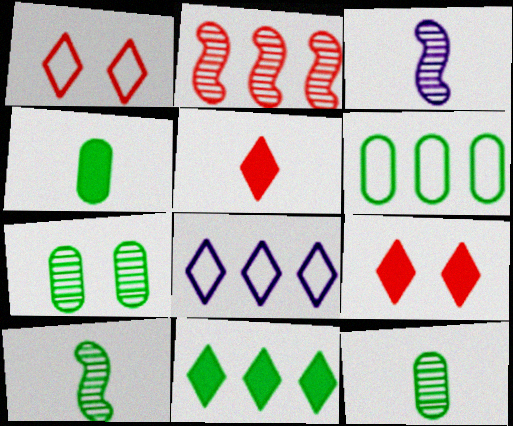[[3, 6, 9], 
[4, 6, 7]]